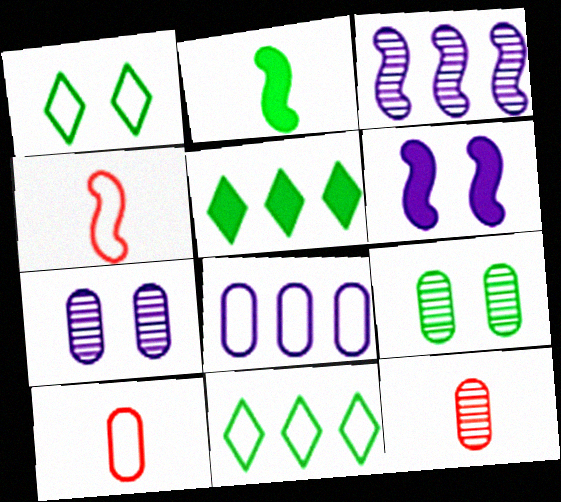[[1, 4, 8], 
[2, 9, 11], 
[4, 5, 7], 
[6, 11, 12]]